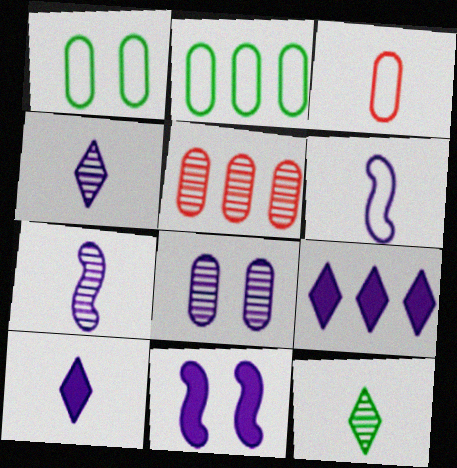[[6, 8, 9]]